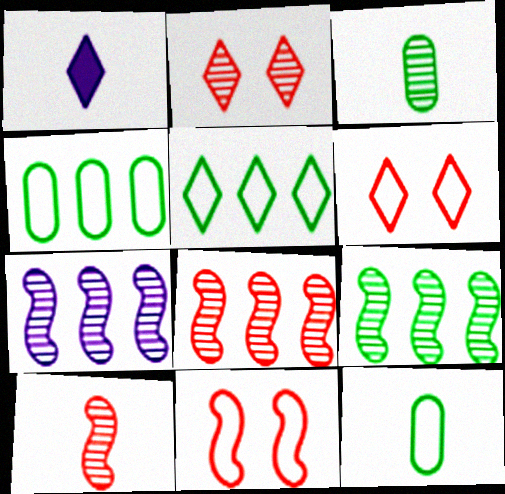[[1, 2, 5], 
[1, 10, 12], 
[2, 3, 7], 
[7, 8, 9]]